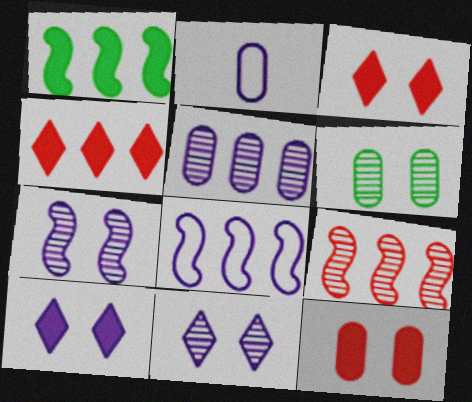[[1, 8, 9]]